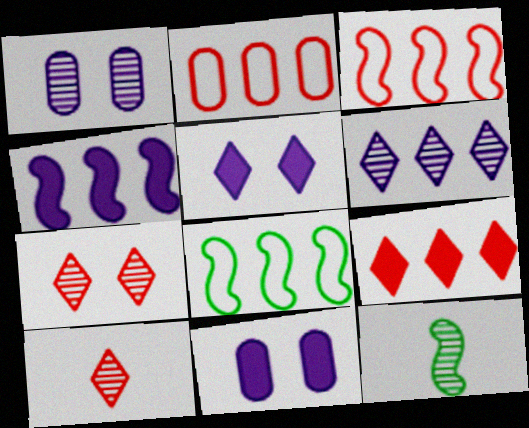[[2, 5, 12], 
[8, 10, 11]]